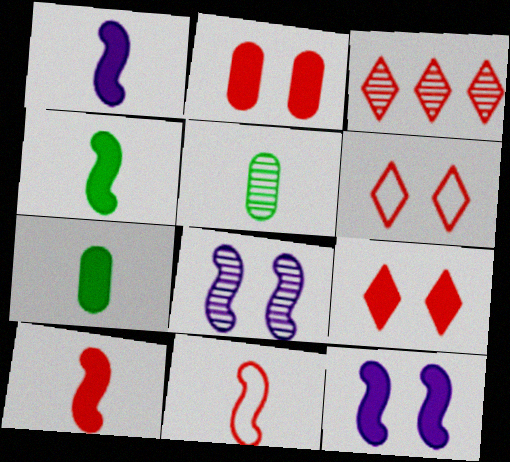[[1, 4, 10], 
[2, 3, 11], 
[3, 5, 8]]